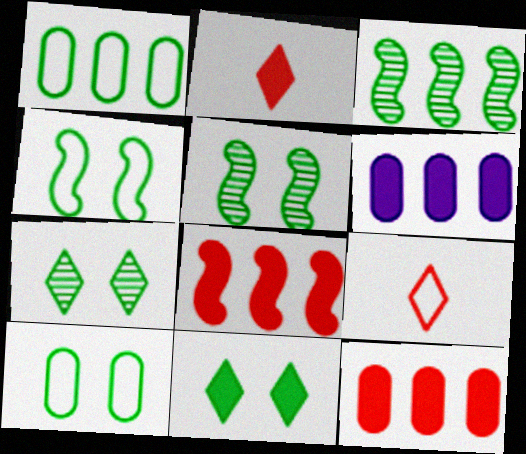[[5, 6, 9], 
[5, 10, 11]]